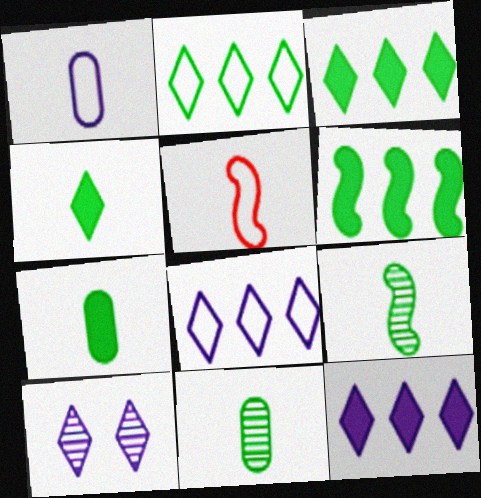[]